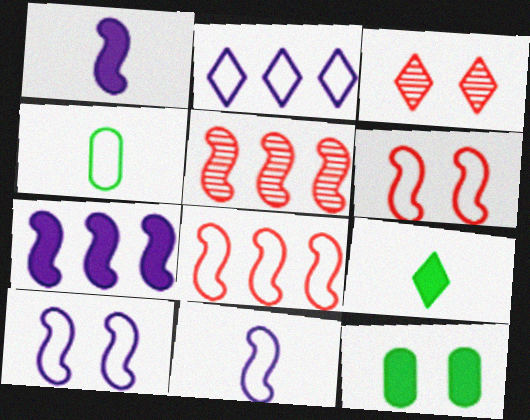[[2, 3, 9], 
[2, 4, 6], 
[3, 4, 7], 
[3, 10, 12]]